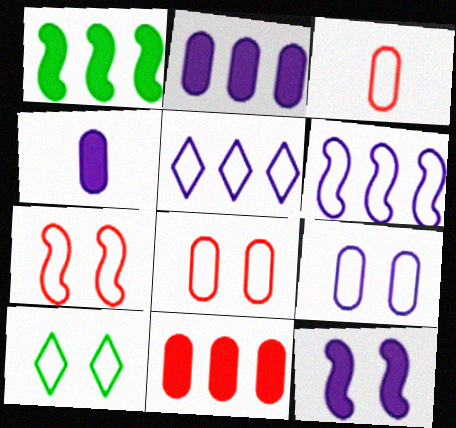[[3, 6, 10], 
[7, 9, 10]]